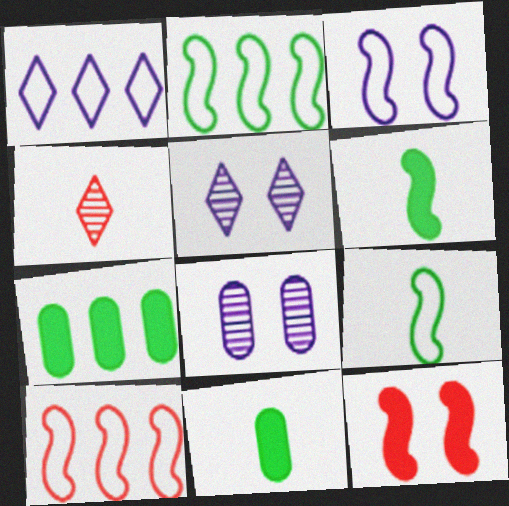[[3, 4, 7], 
[3, 9, 10], 
[5, 10, 11]]